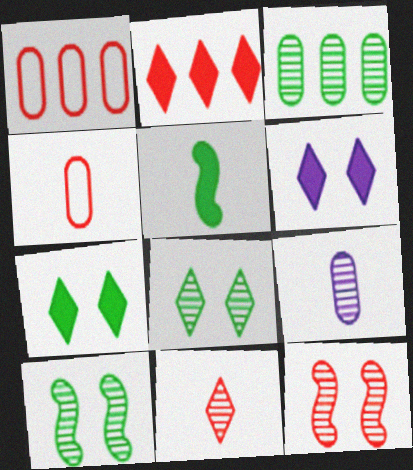[[2, 4, 12]]